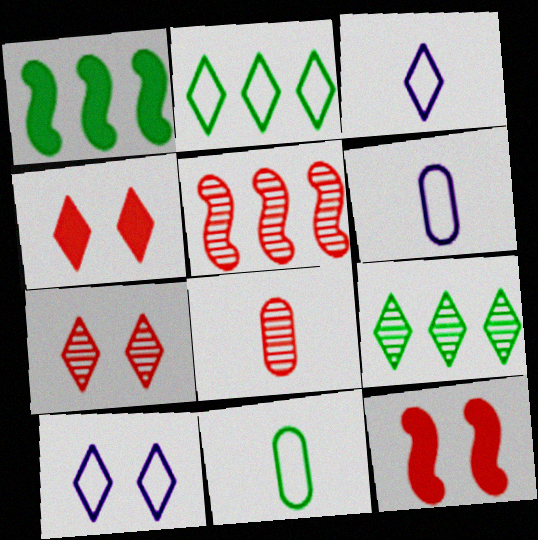[[1, 6, 7], 
[1, 8, 10], 
[3, 4, 9], 
[5, 7, 8], 
[6, 9, 12]]